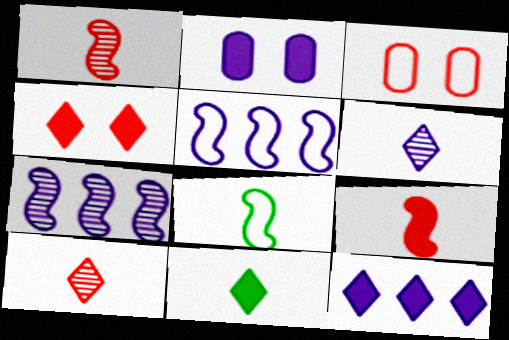[[2, 5, 6], 
[3, 7, 11], 
[4, 11, 12]]